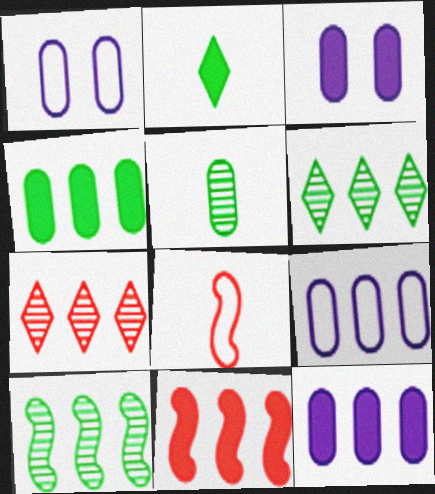[[2, 3, 11], 
[3, 6, 8], 
[6, 9, 11]]